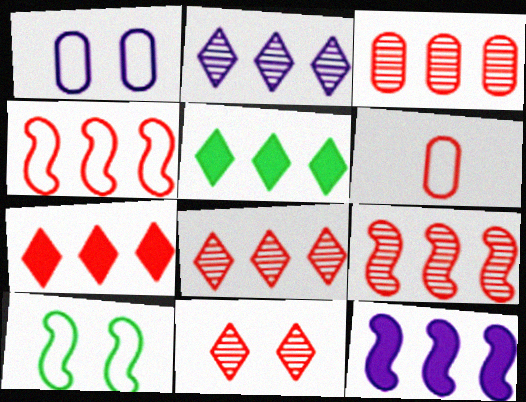[[3, 4, 7], 
[3, 8, 9]]